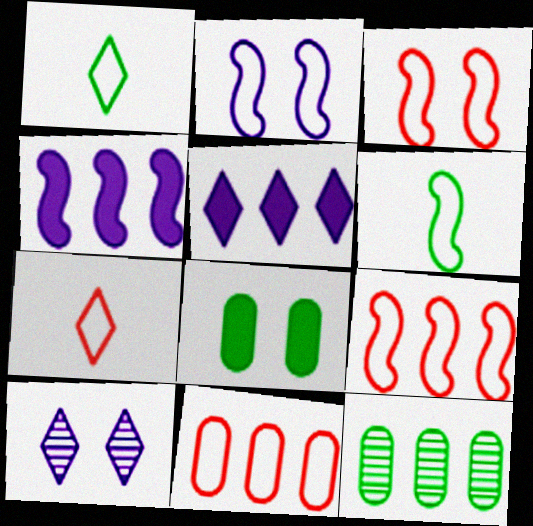[[1, 2, 11], 
[2, 6, 9], 
[3, 7, 11], 
[3, 8, 10], 
[5, 9, 12]]